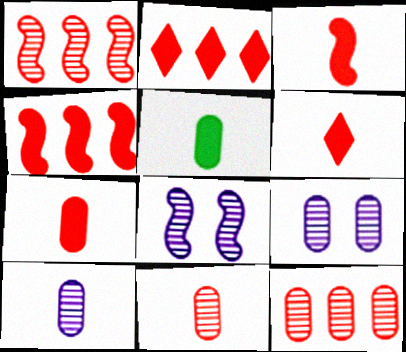[[3, 6, 7]]